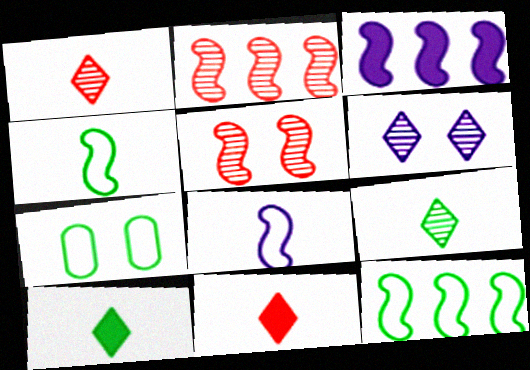[[1, 3, 7], 
[2, 3, 12], 
[3, 4, 5]]